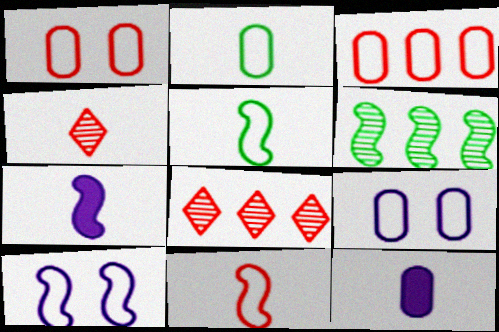[[2, 3, 9], 
[2, 4, 7], 
[4, 5, 12]]